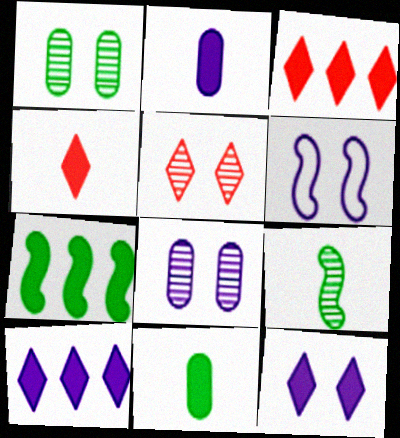[[6, 8, 12]]